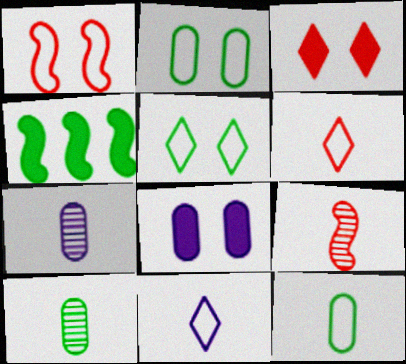[[4, 5, 10]]